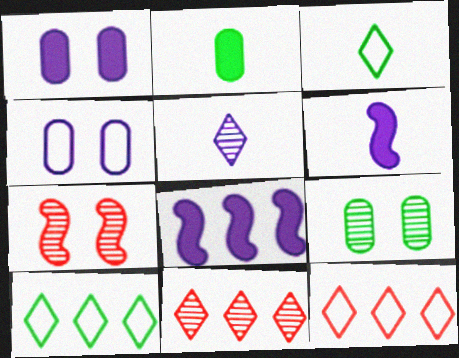[[4, 5, 8], 
[6, 9, 12]]